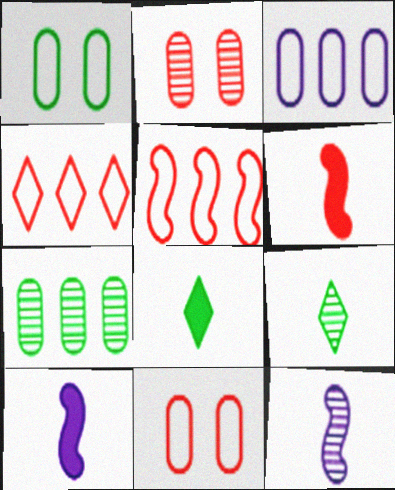[[2, 4, 6]]